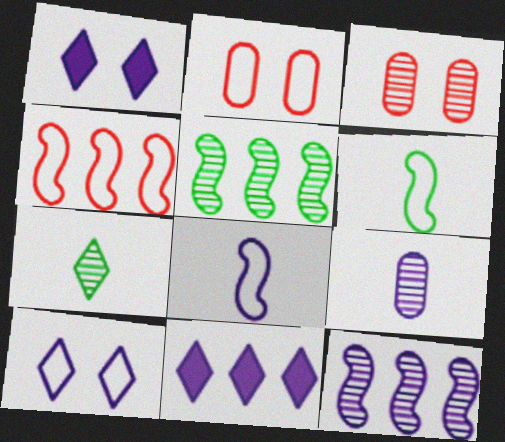[[3, 6, 11], 
[3, 7, 12]]